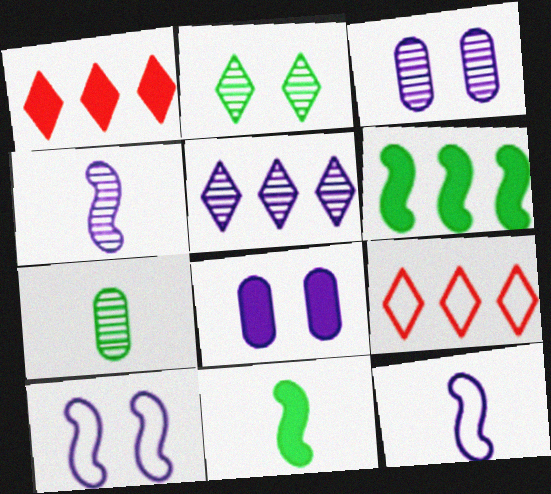[[1, 7, 10], 
[1, 8, 11], 
[3, 4, 5], 
[3, 9, 11], 
[5, 8, 12]]